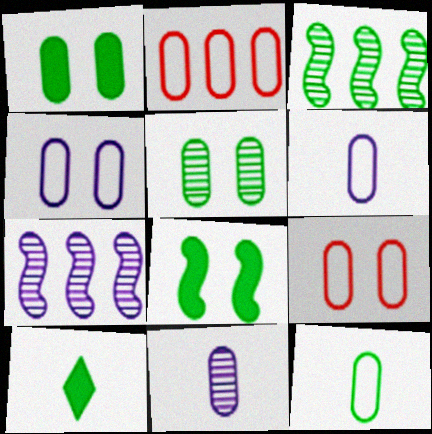[[1, 2, 11], 
[2, 4, 12], 
[7, 9, 10]]